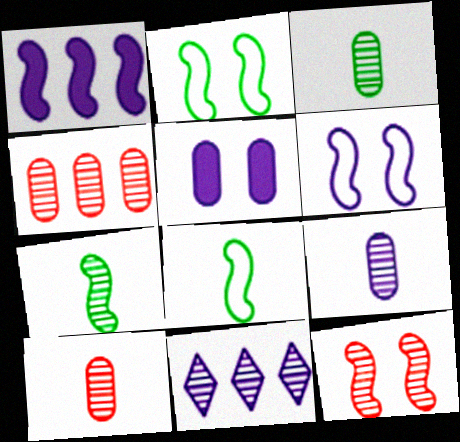[[1, 8, 12], 
[3, 9, 10], 
[3, 11, 12]]